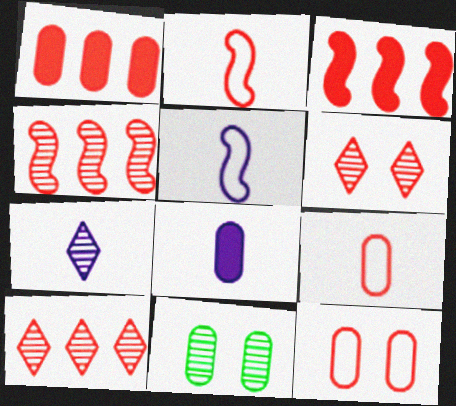[[1, 2, 6], 
[3, 6, 9], 
[4, 7, 11], 
[5, 7, 8]]